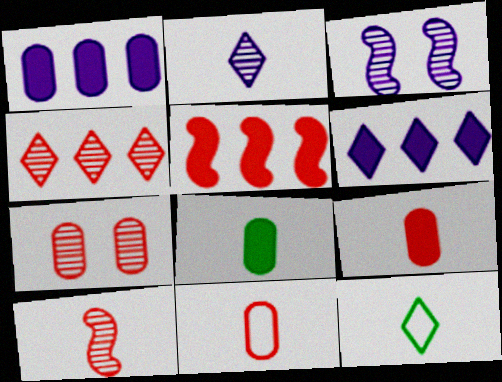[[4, 7, 10]]